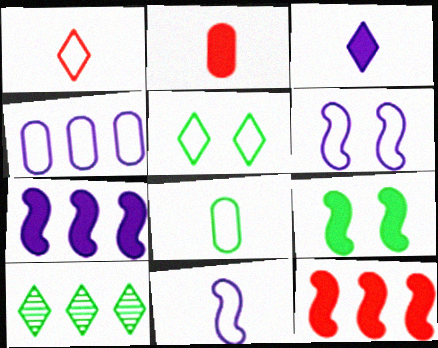[[1, 8, 11], 
[2, 6, 10], 
[4, 10, 12], 
[8, 9, 10]]